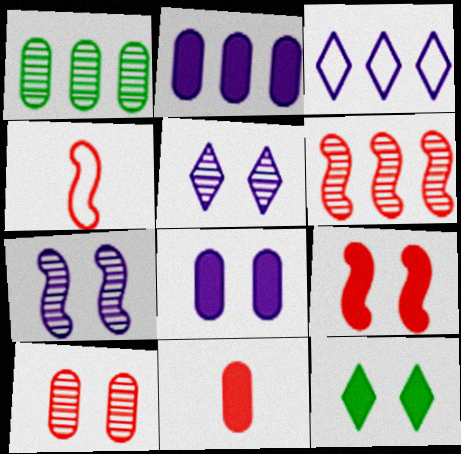[[4, 6, 9], 
[8, 9, 12]]